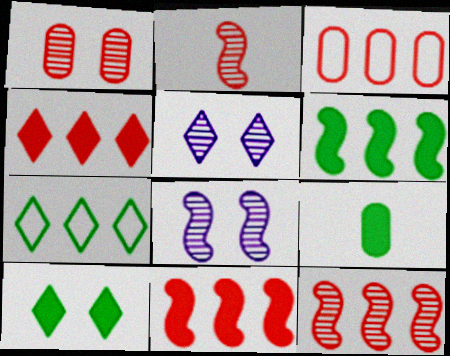[[3, 4, 12], 
[6, 9, 10]]